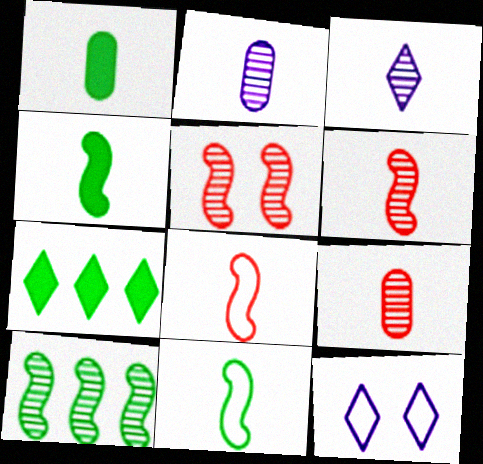[[1, 3, 8]]